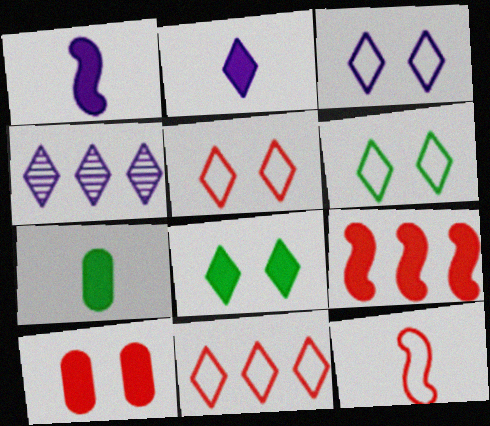[[2, 3, 4], 
[3, 5, 6]]